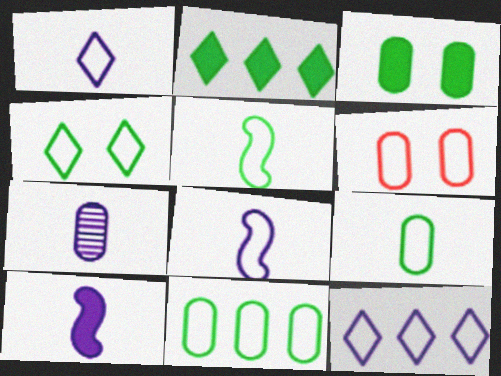[[1, 7, 10], 
[4, 5, 11], 
[5, 6, 12]]